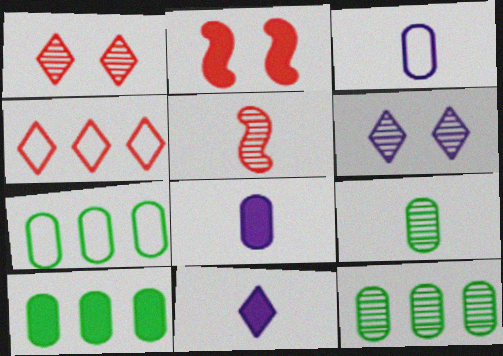[[2, 10, 11], 
[5, 6, 12], 
[7, 10, 12]]